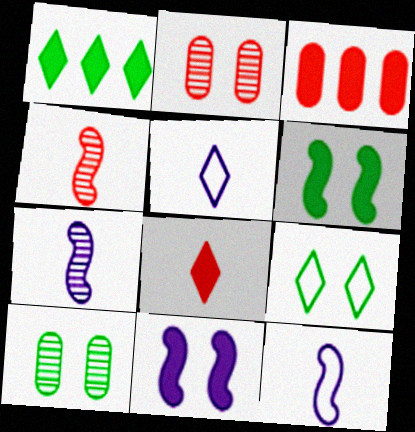[[1, 2, 12], 
[2, 9, 11], 
[3, 7, 9], 
[6, 9, 10]]